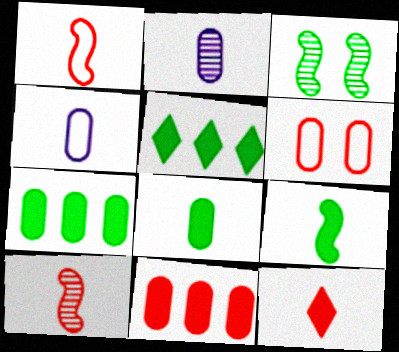[[2, 6, 7]]